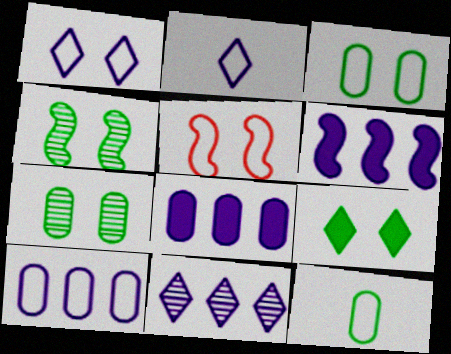[[1, 3, 5], 
[3, 4, 9], 
[6, 10, 11]]